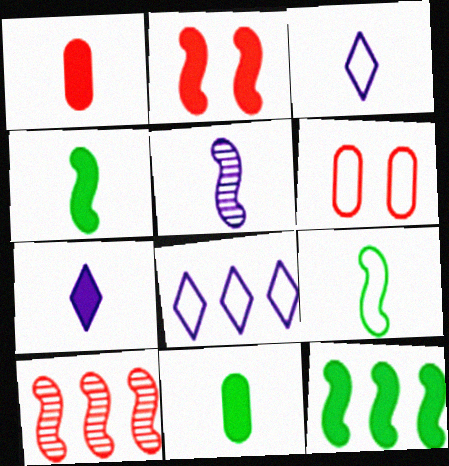[[1, 4, 7], 
[6, 8, 9]]